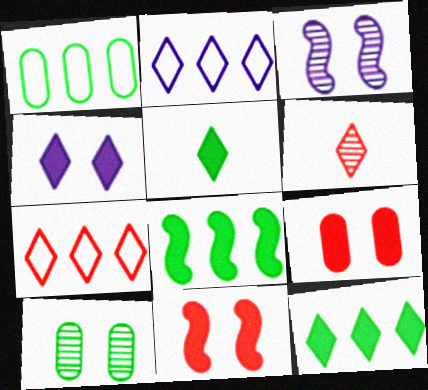[]